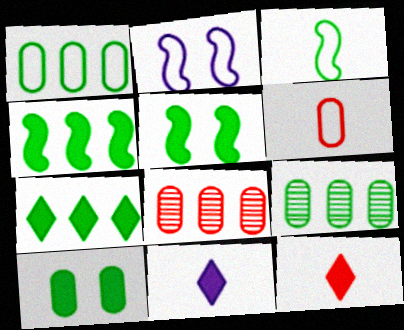[[2, 9, 12]]